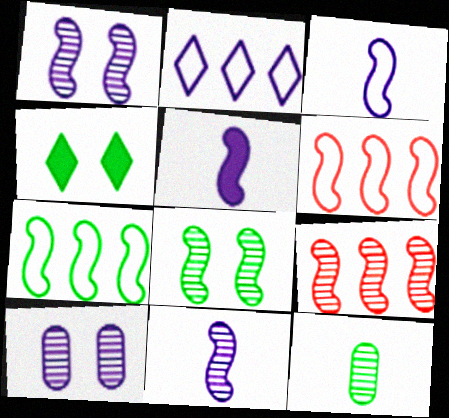[[2, 5, 10], 
[3, 5, 11], 
[4, 7, 12], 
[5, 6, 8], 
[8, 9, 11]]